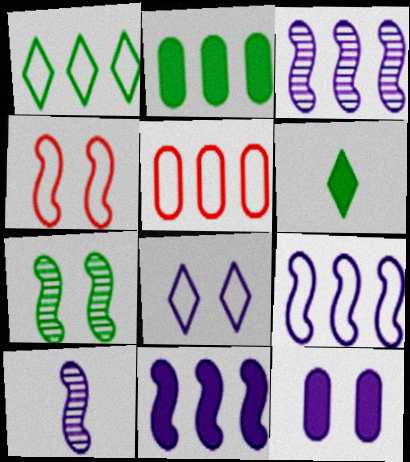[[1, 5, 9], 
[3, 9, 11]]